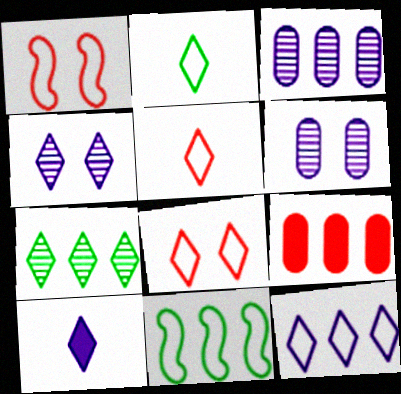[[2, 8, 12], 
[4, 10, 12], 
[7, 8, 10]]